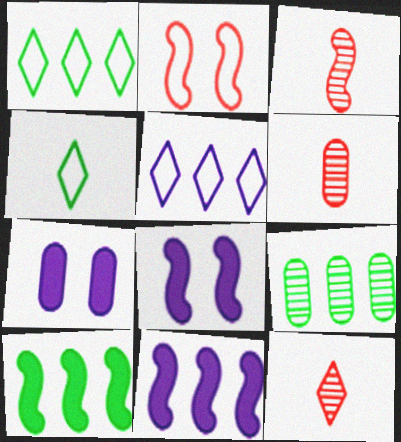[[1, 3, 7], 
[1, 6, 8], 
[1, 9, 10], 
[3, 6, 12]]